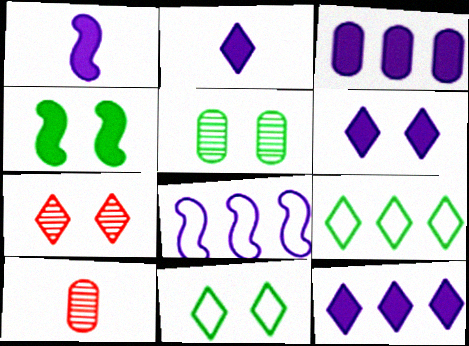[[1, 3, 6], 
[2, 6, 12], 
[2, 7, 9], 
[4, 5, 11], 
[6, 7, 11]]